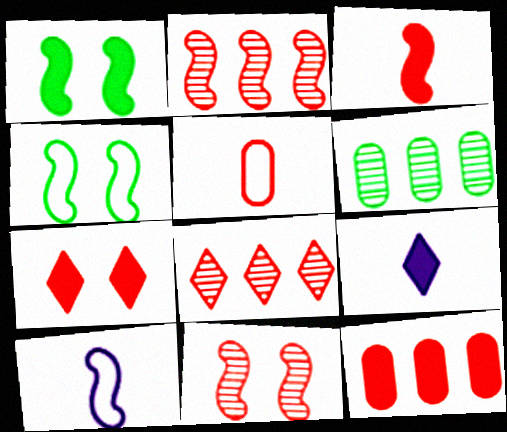[[1, 2, 10], 
[1, 9, 12], 
[2, 5, 7], 
[3, 7, 12], 
[6, 7, 10]]